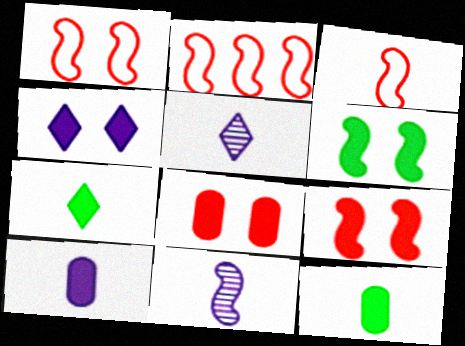[[1, 2, 3], 
[2, 6, 11], 
[3, 5, 12], 
[4, 6, 8]]